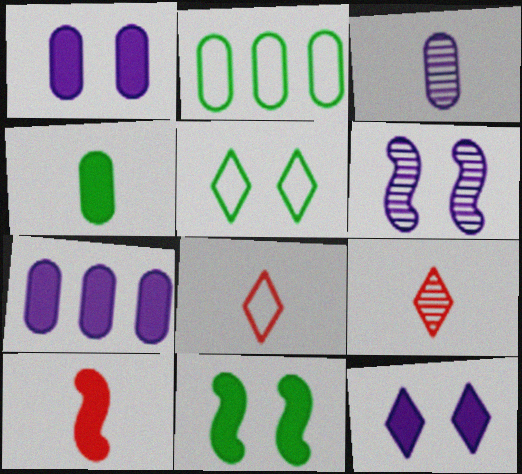[]